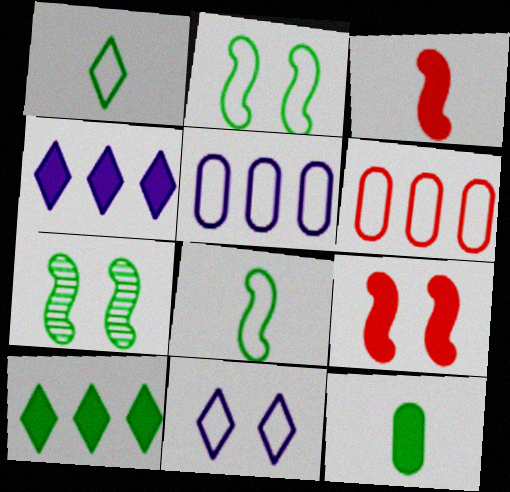[[4, 9, 12], 
[6, 8, 11]]